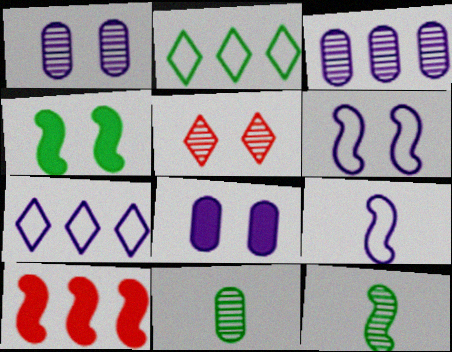[[2, 3, 10], 
[2, 4, 11], 
[3, 5, 12], 
[6, 10, 12]]